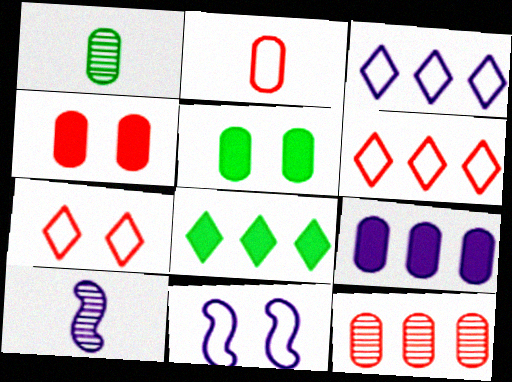[[2, 4, 12], 
[5, 6, 10]]